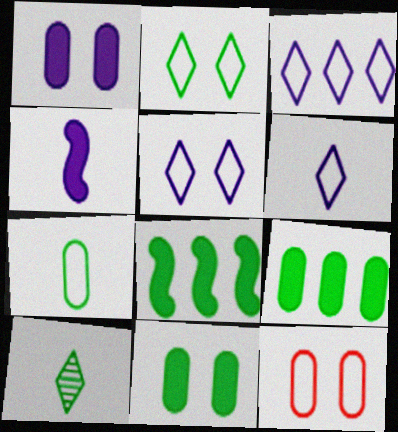[[3, 5, 6]]